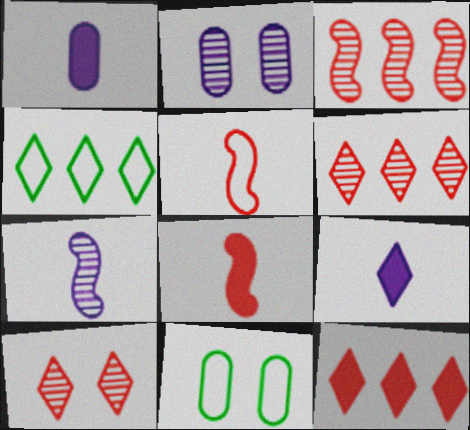[[2, 4, 8], 
[3, 9, 11], 
[4, 9, 10], 
[7, 11, 12]]